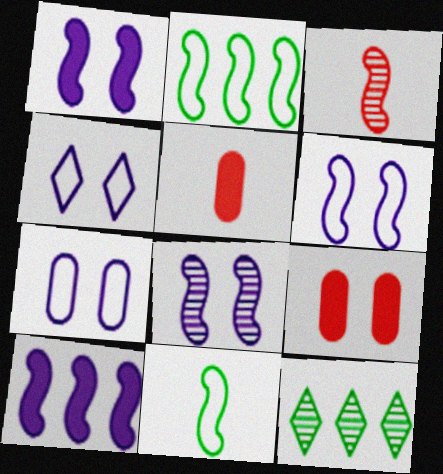[[1, 2, 3], 
[1, 6, 8], 
[4, 6, 7], 
[5, 6, 12]]